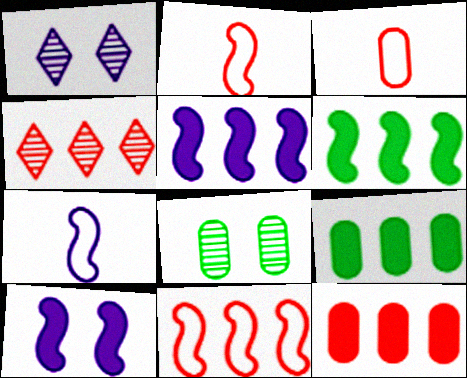[[1, 2, 9], 
[1, 3, 6], 
[4, 11, 12]]